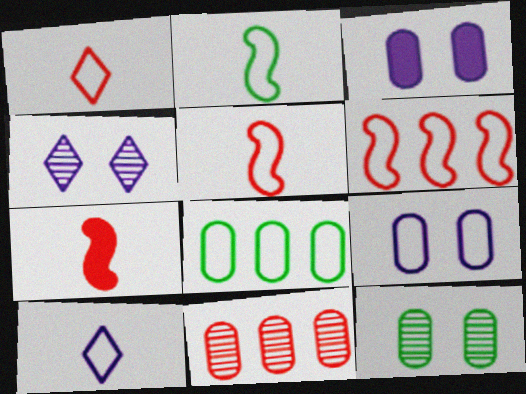[[4, 7, 8]]